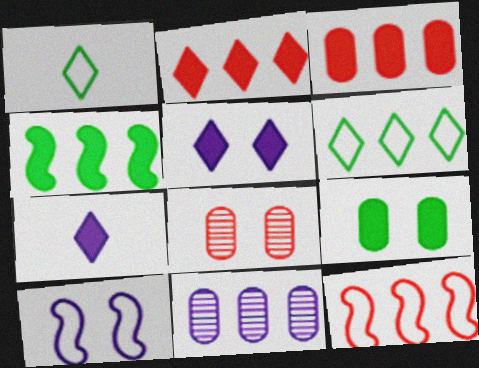[[7, 10, 11]]